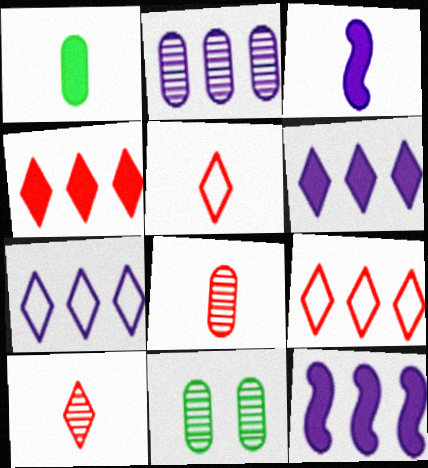[[2, 7, 12], 
[2, 8, 11], 
[3, 9, 11], 
[5, 11, 12]]